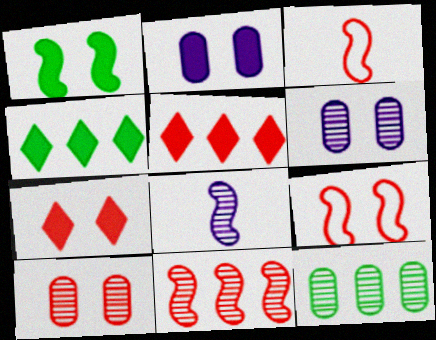[[1, 2, 7], 
[3, 4, 6], 
[3, 5, 10], 
[7, 9, 10]]